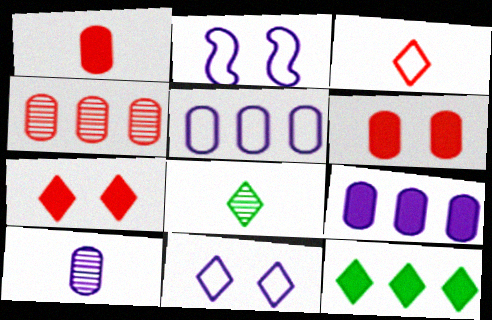[]